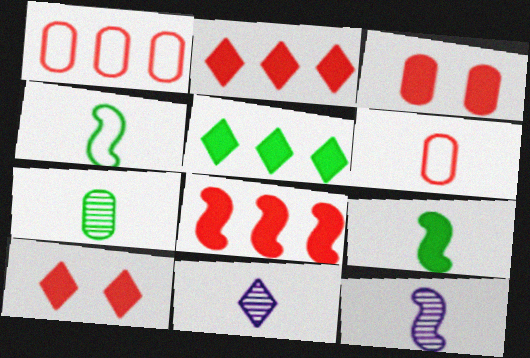[[6, 9, 11]]